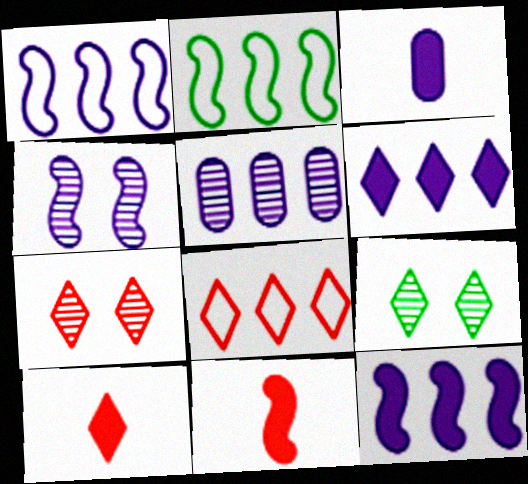[[1, 5, 6], 
[2, 3, 7], 
[2, 4, 11], 
[7, 8, 10]]